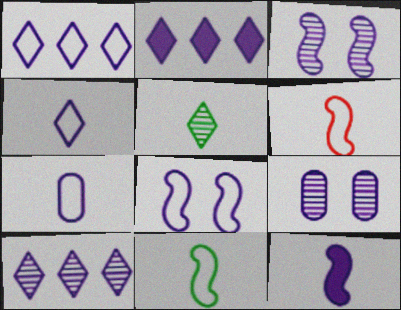[[1, 2, 10], 
[1, 7, 8], 
[1, 9, 12], 
[2, 3, 7]]